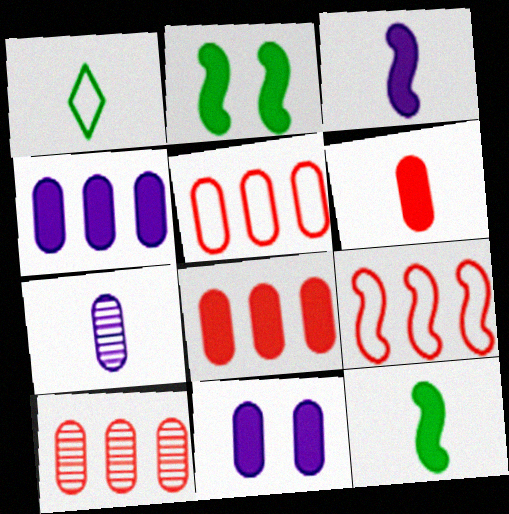[[5, 8, 10]]